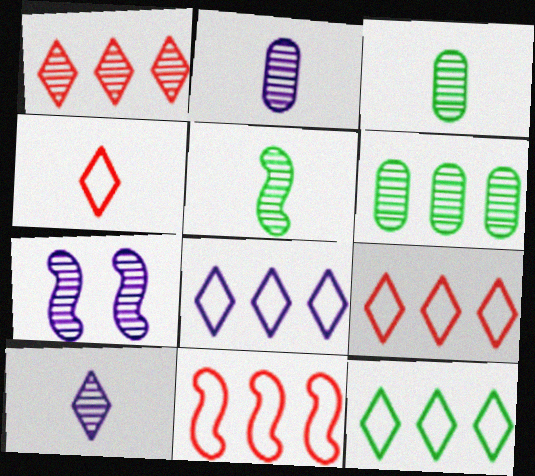[[1, 3, 7], 
[8, 9, 12]]